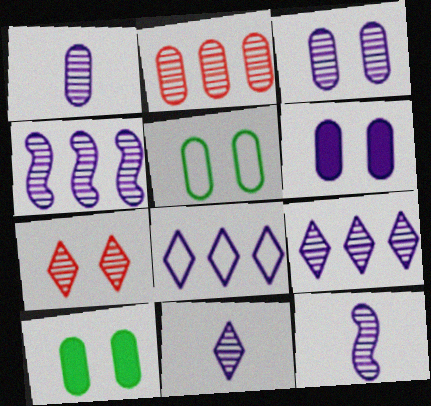[[1, 11, 12], 
[3, 4, 11], 
[3, 9, 12], 
[6, 8, 12]]